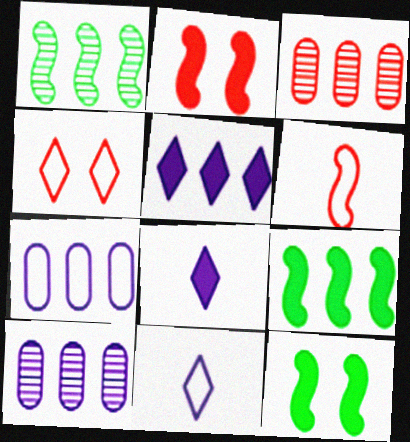[[3, 11, 12]]